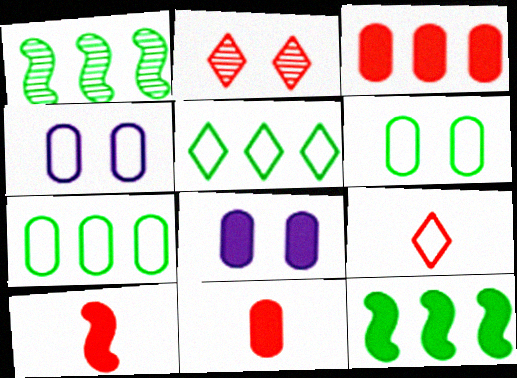[[1, 8, 9]]